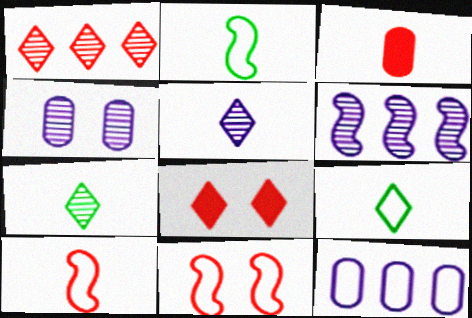[[1, 3, 11], 
[2, 3, 5], 
[4, 5, 6], 
[9, 11, 12]]